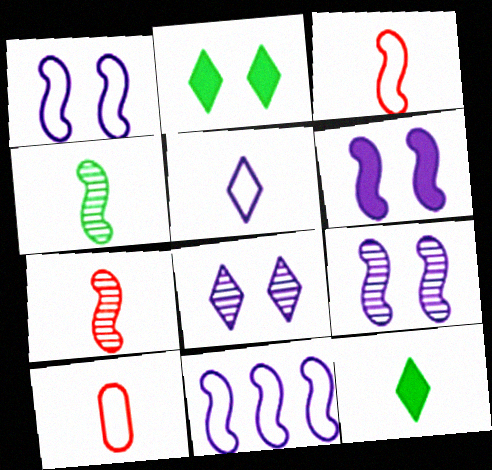[[1, 6, 9]]